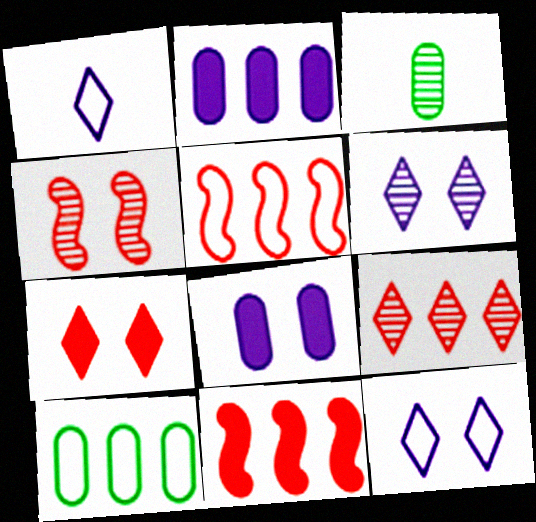[[3, 11, 12]]